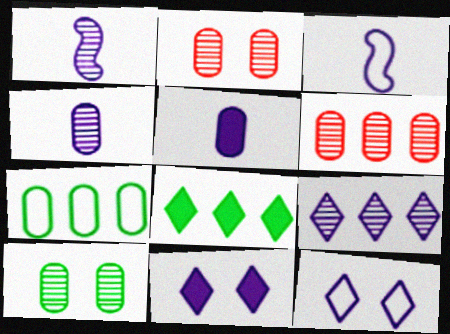[[2, 3, 8], 
[2, 5, 7], 
[4, 6, 10]]